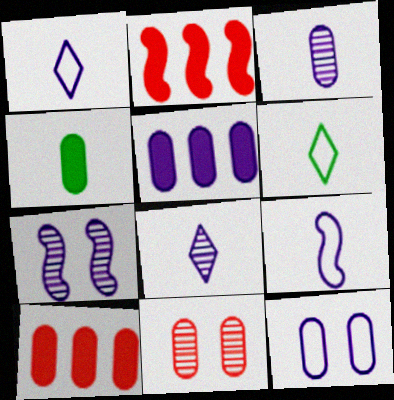[[1, 5, 7], 
[3, 5, 12], 
[6, 7, 10]]